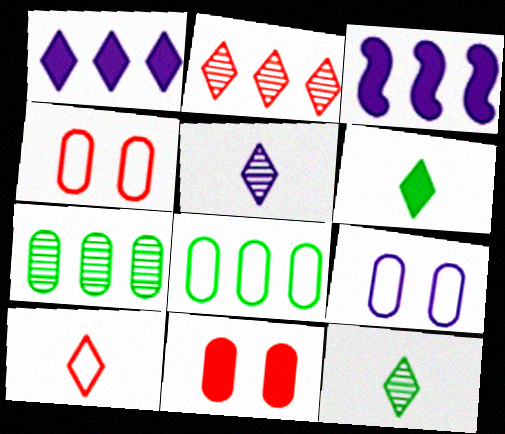[[2, 3, 8], 
[3, 4, 12], 
[3, 5, 9], 
[3, 6, 11], 
[5, 6, 10]]